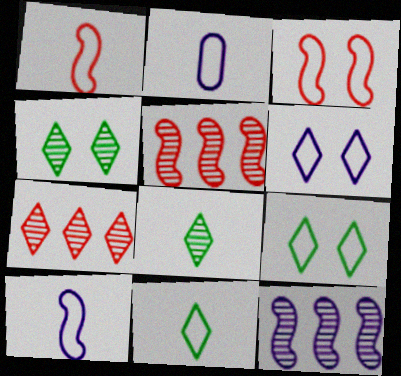[[1, 2, 11]]